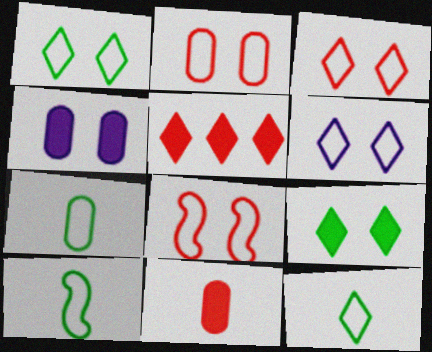[[1, 3, 6], 
[2, 3, 8], 
[7, 10, 12]]